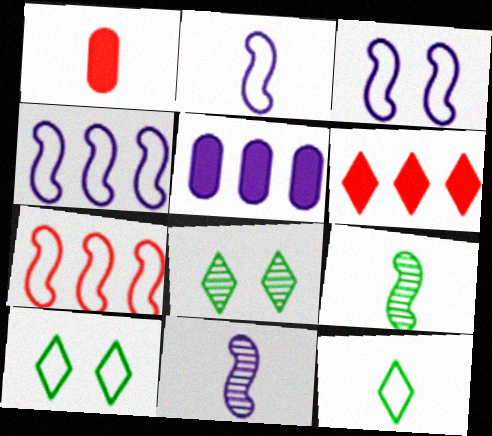[[1, 4, 8], 
[1, 11, 12], 
[2, 3, 4]]